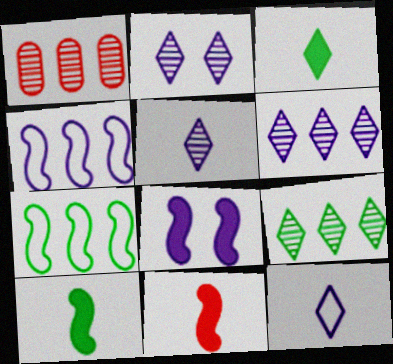[[2, 5, 6]]